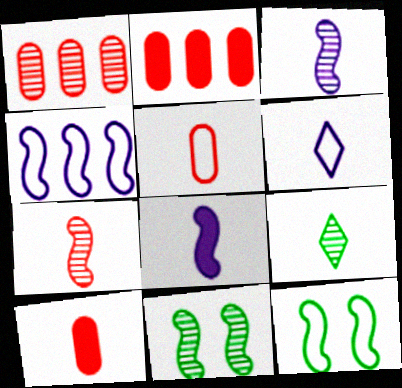[[2, 6, 11], 
[5, 8, 9]]